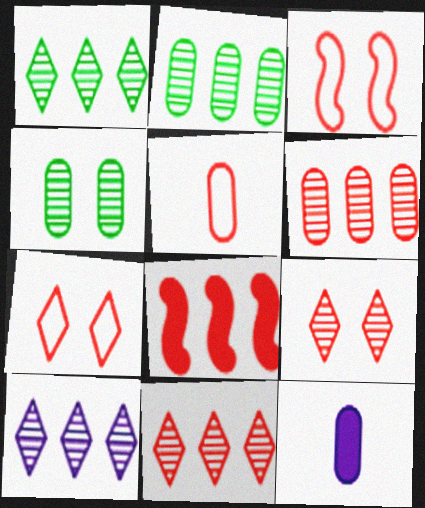[[1, 3, 12], 
[1, 10, 11], 
[5, 8, 9]]